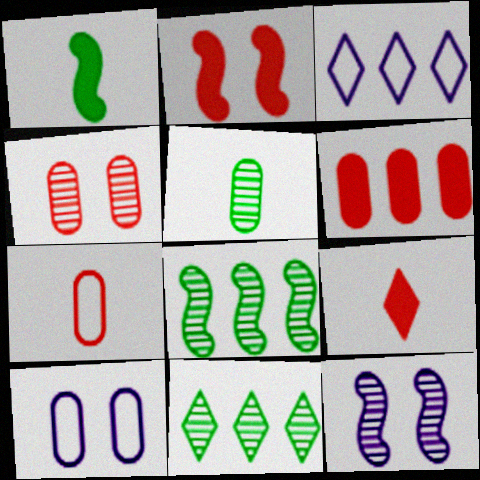[[1, 3, 4], 
[2, 3, 5], 
[2, 6, 9], 
[3, 6, 8], 
[4, 6, 7], 
[5, 6, 10], 
[8, 9, 10]]